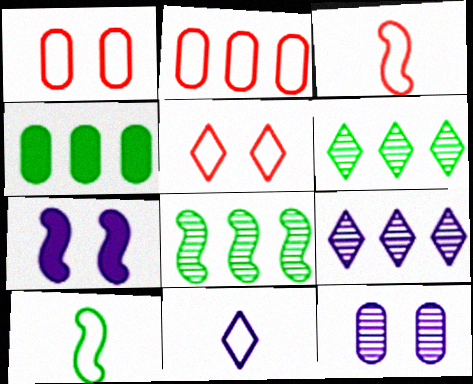[[2, 3, 5], 
[3, 7, 8]]